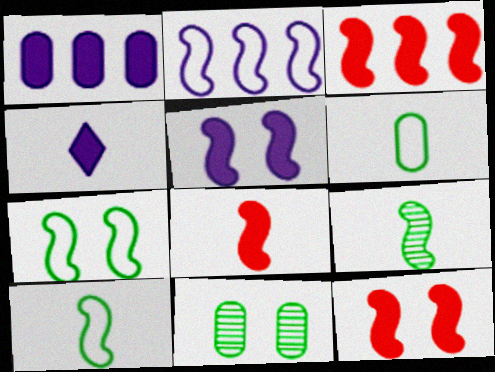[[1, 4, 5], 
[2, 9, 12], 
[3, 8, 12]]